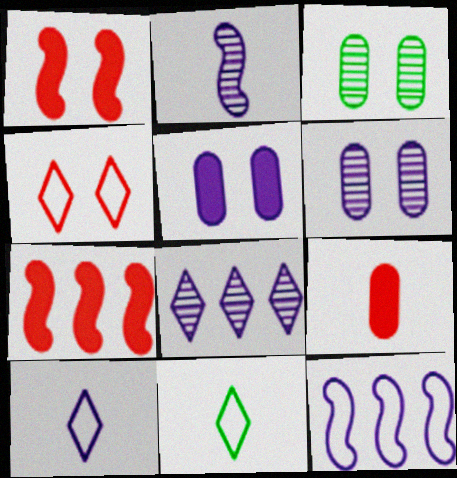[[2, 6, 8], 
[2, 9, 11], 
[3, 7, 10], 
[6, 7, 11]]